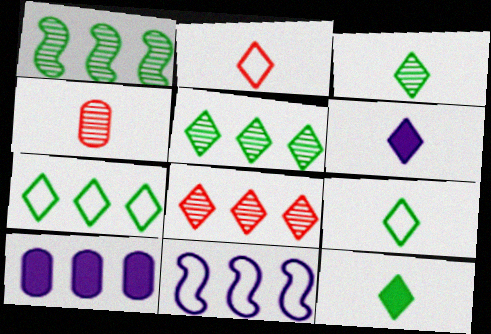[[2, 3, 6], 
[3, 9, 12]]